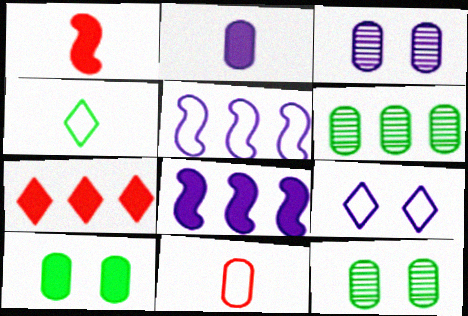[[1, 6, 9], 
[5, 6, 7]]